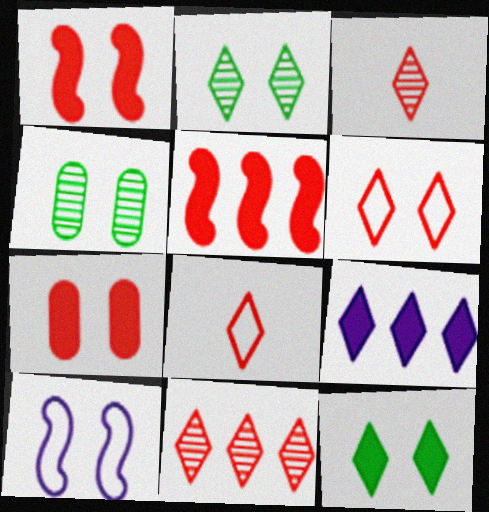[[2, 7, 10], 
[2, 8, 9]]